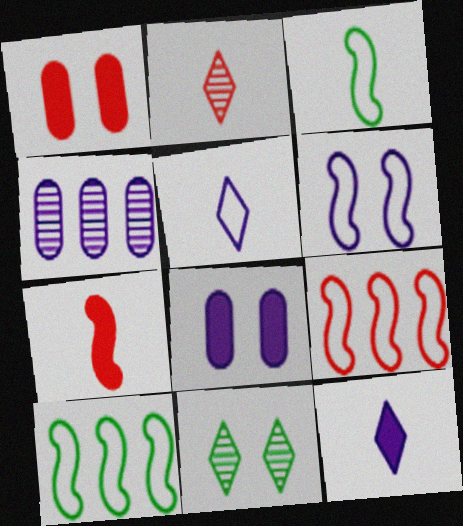[[1, 2, 9], 
[1, 6, 11], 
[2, 8, 10], 
[3, 6, 9], 
[4, 6, 12]]